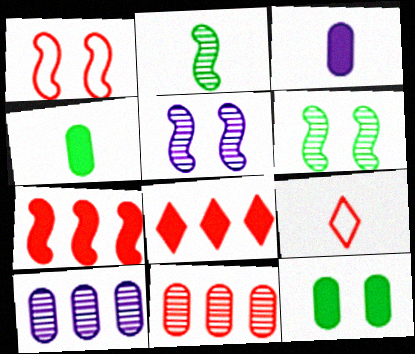[[2, 3, 9]]